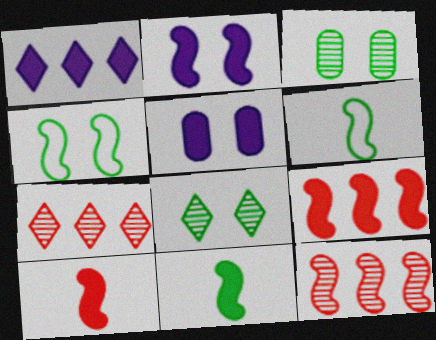[[2, 6, 12], 
[2, 9, 11], 
[5, 6, 7]]